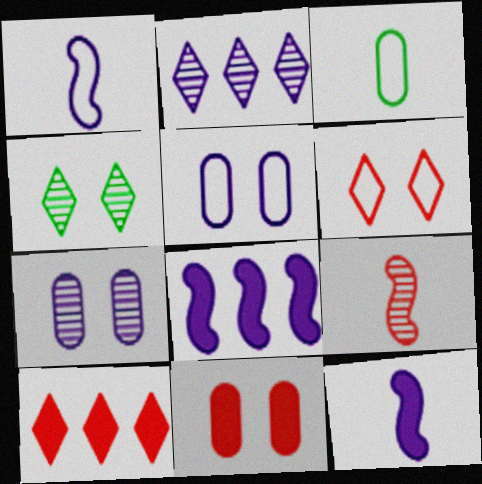[[2, 5, 12]]